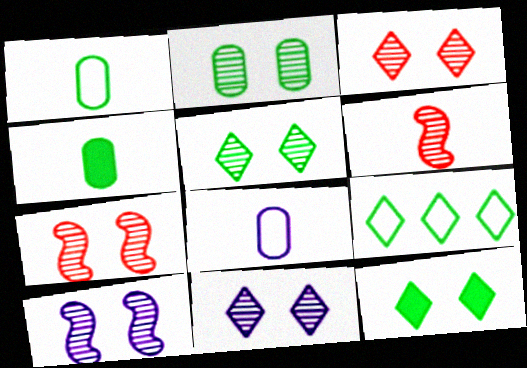[[2, 3, 10], 
[2, 7, 11], 
[3, 5, 11]]